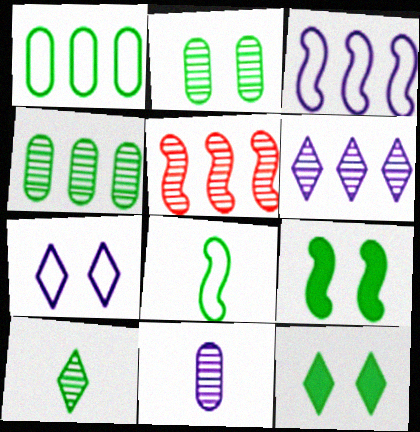[[1, 9, 10], 
[4, 5, 6], 
[4, 8, 12]]